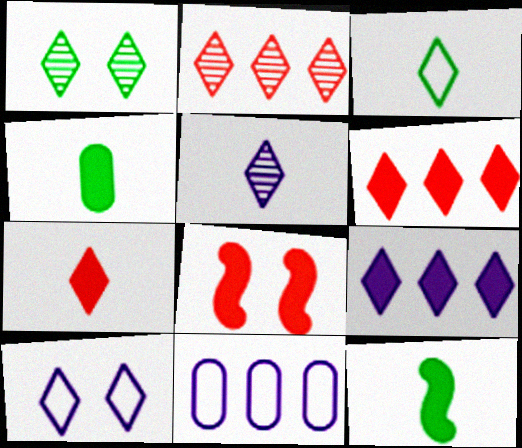[[1, 2, 5], 
[3, 5, 7], 
[4, 8, 9], 
[5, 9, 10]]